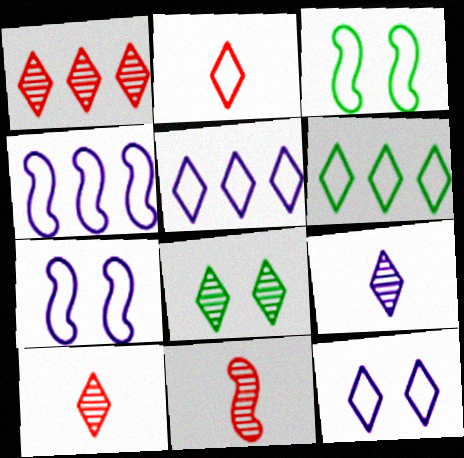[[1, 8, 9], 
[2, 6, 12]]